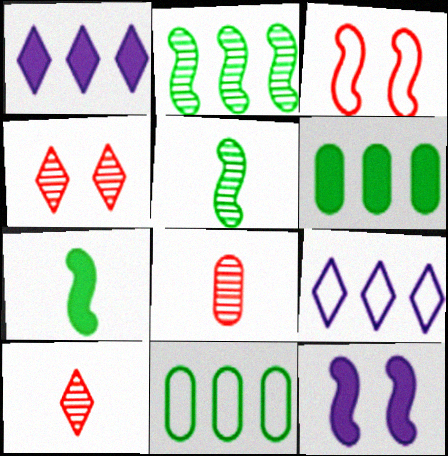[[10, 11, 12]]